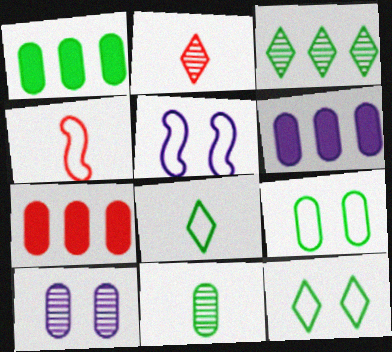[[1, 2, 5], 
[1, 6, 7], 
[1, 9, 11]]